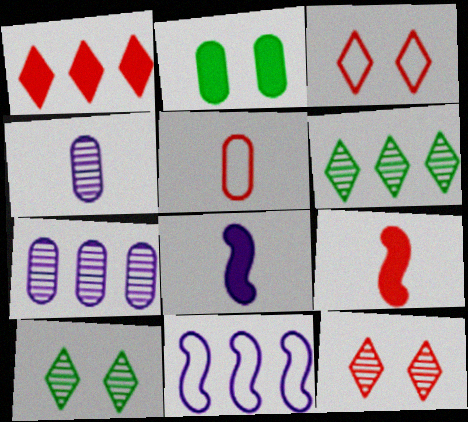[[1, 2, 8], 
[2, 5, 7]]